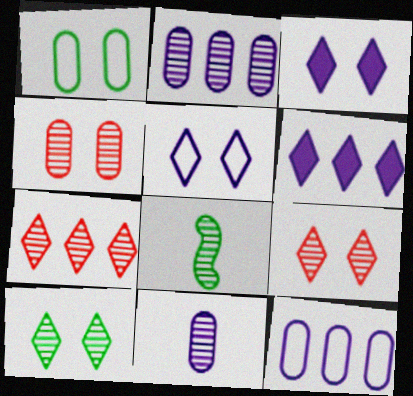[[2, 8, 9]]